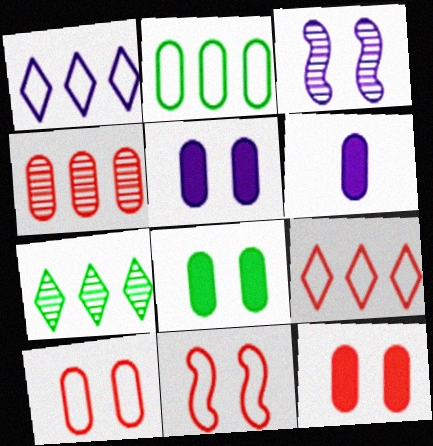[[1, 3, 6], 
[5, 8, 12], 
[6, 7, 11]]